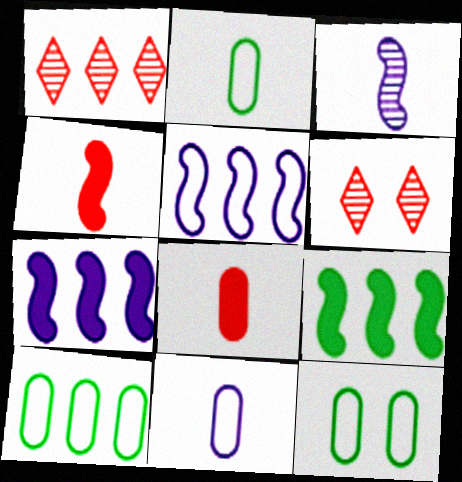[[1, 7, 10], 
[2, 6, 7], 
[2, 10, 12], 
[6, 9, 11]]